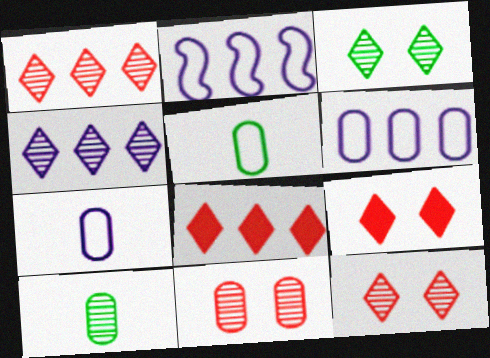[[2, 9, 10]]